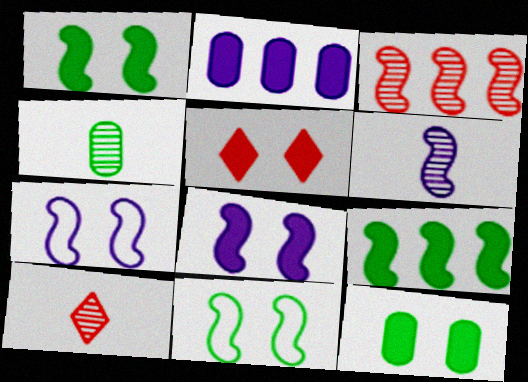[[2, 10, 11], 
[4, 6, 10], 
[5, 8, 12]]